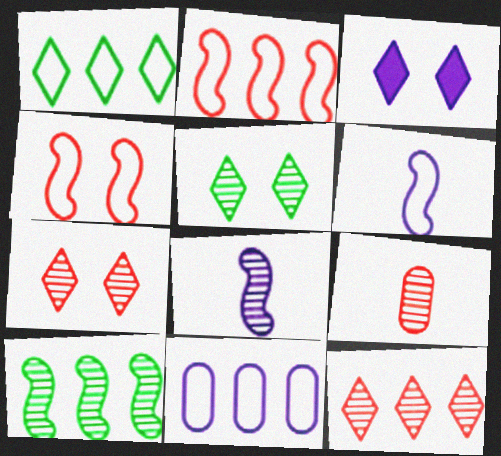[[1, 2, 11], 
[3, 8, 11]]